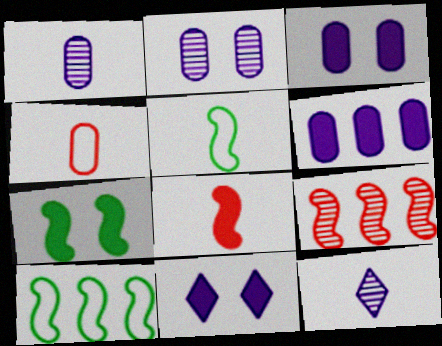[]